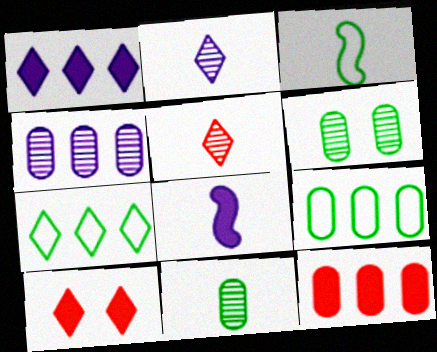[[2, 7, 10], 
[3, 4, 10], 
[4, 9, 12]]